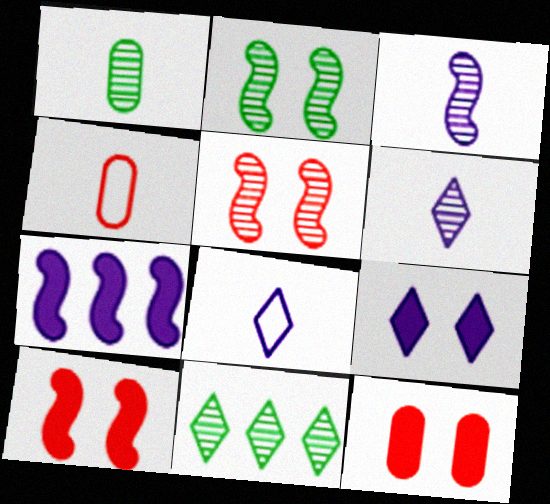[[1, 2, 11]]